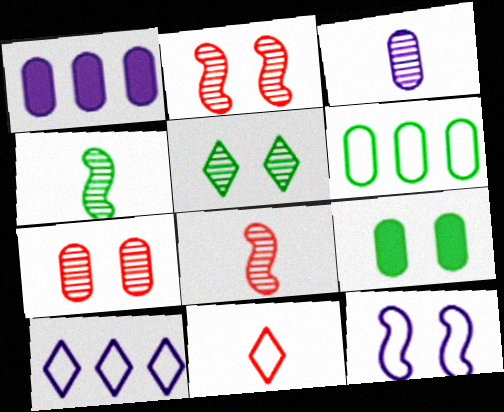[[6, 11, 12], 
[8, 9, 10]]